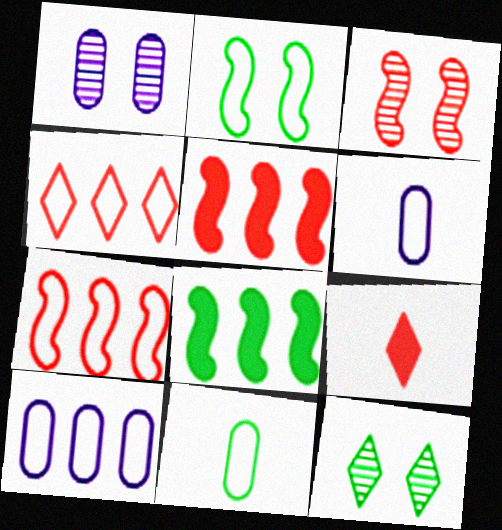[[1, 3, 12], 
[2, 4, 6], 
[5, 6, 12], 
[8, 11, 12]]